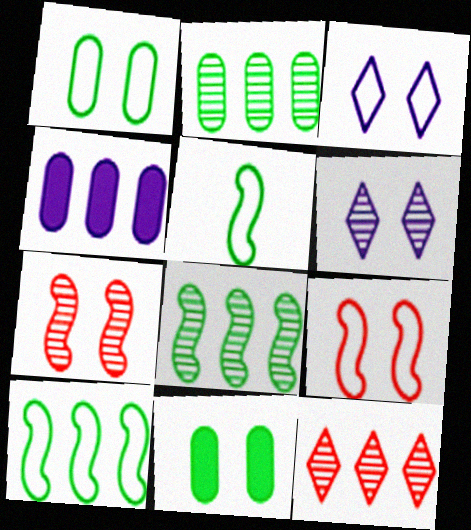[[1, 3, 9], 
[3, 7, 11], 
[4, 10, 12], 
[6, 9, 11]]